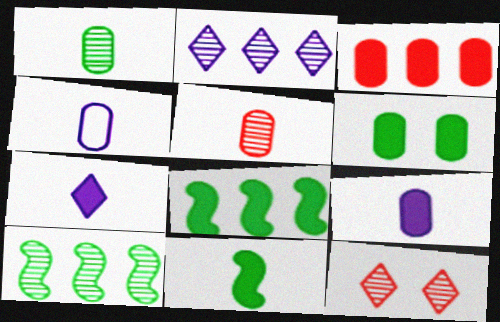[[3, 6, 9], 
[4, 8, 12]]